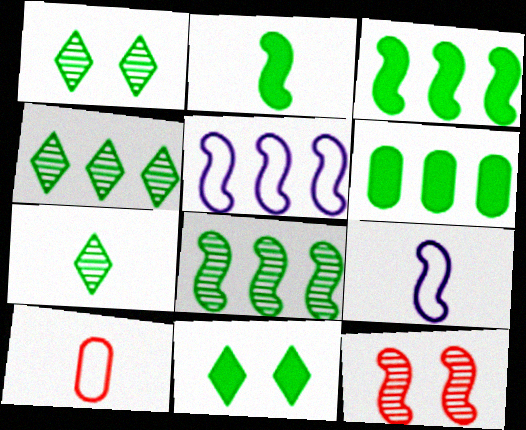[[1, 4, 7], 
[2, 5, 12], 
[2, 6, 11], 
[3, 9, 12]]